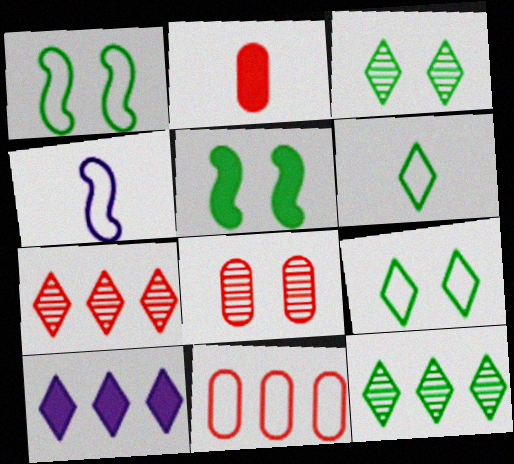[[2, 5, 10], 
[2, 8, 11], 
[4, 9, 11]]